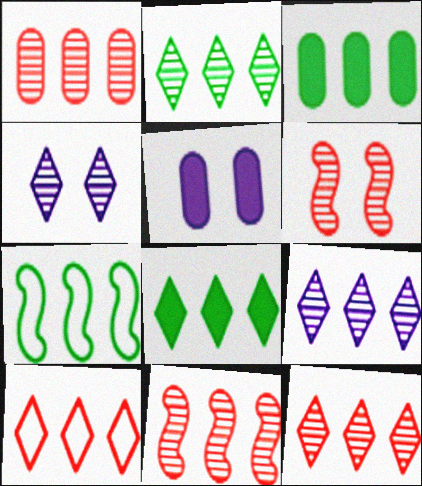[[1, 11, 12], 
[2, 3, 7], 
[2, 9, 12], 
[8, 9, 10]]